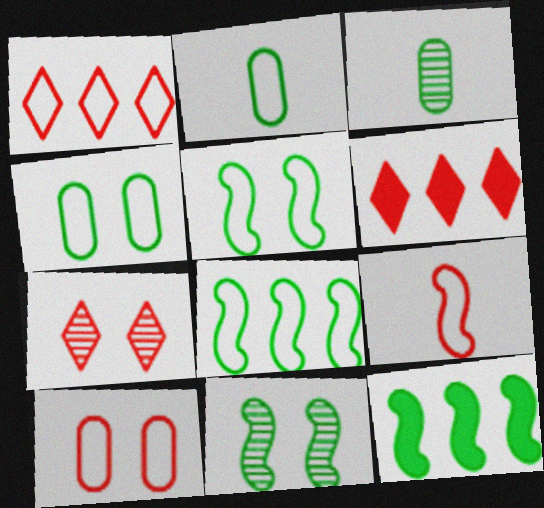[[1, 9, 10]]